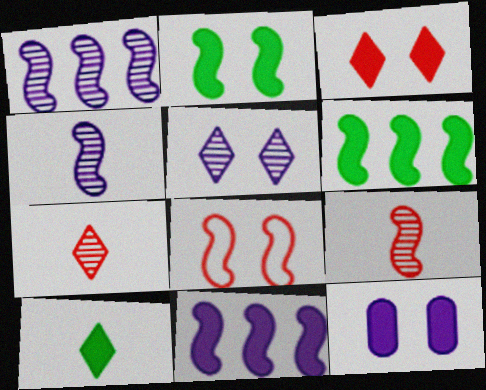[[2, 3, 12], 
[4, 6, 8]]